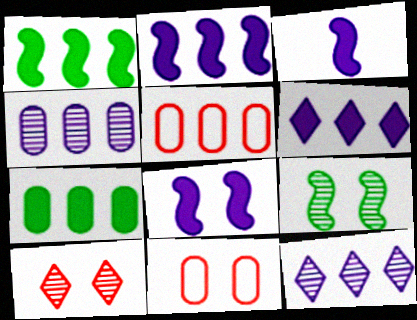[[1, 5, 12], 
[2, 3, 8], 
[4, 5, 7]]